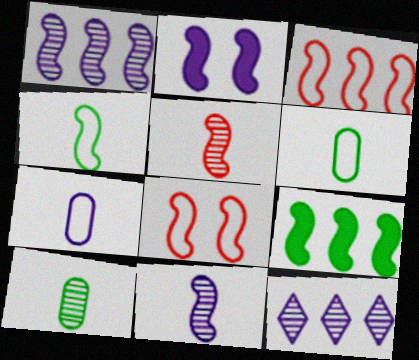[[1, 3, 9], 
[2, 7, 12], 
[8, 9, 11]]